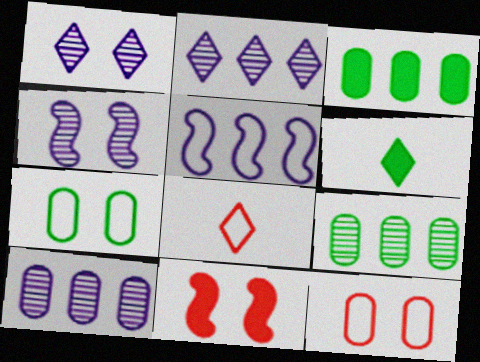[[1, 7, 11], 
[3, 4, 8], 
[5, 7, 8]]